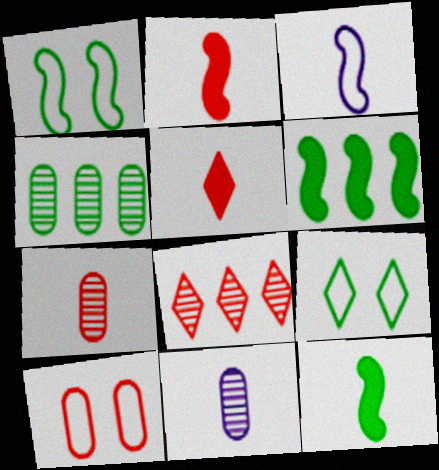[[2, 8, 10], 
[4, 9, 12]]